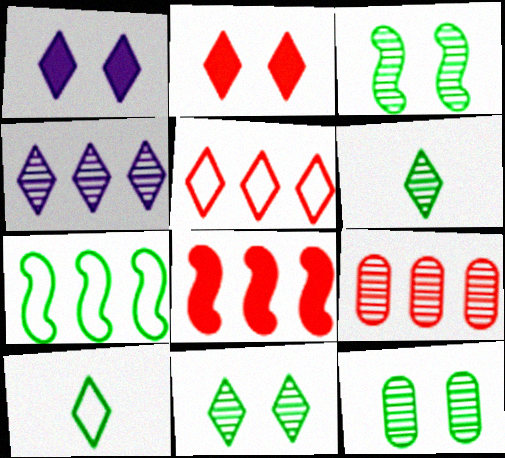[[1, 5, 6], 
[2, 4, 10], 
[3, 11, 12], 
[5, 8, 9]]